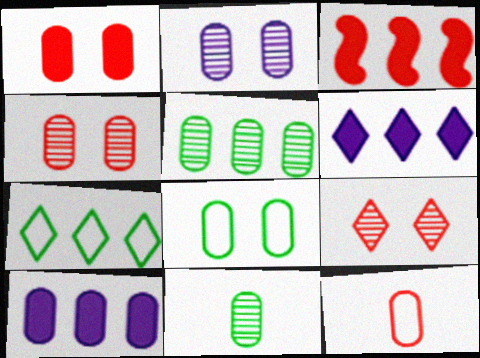[[1, 2, 8], 
[3, 9, 12]]